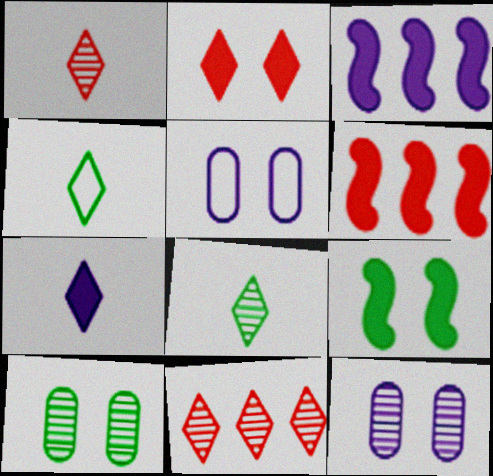[[1, 4, 7], 
[4, 6, 12], 
[5, 6, 8]]